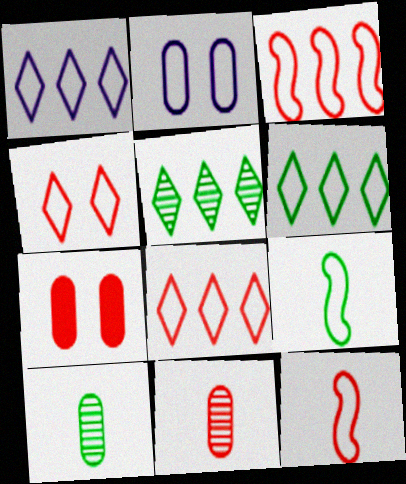[[1, 6, 8], 
[2, 6, 12], 
[2, 8, 9]]